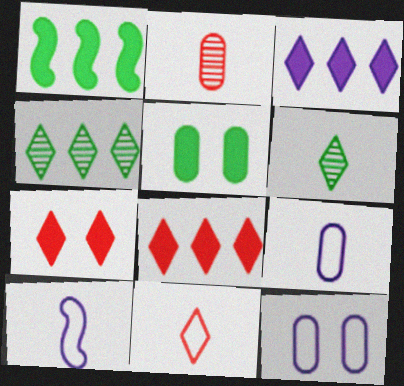[]